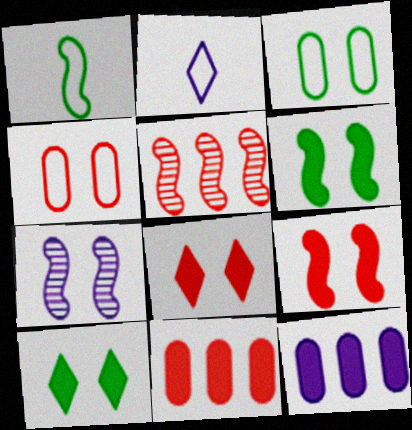[[2, 7, 12], 
[3, 7, 8], 
[4, 7, 10]]